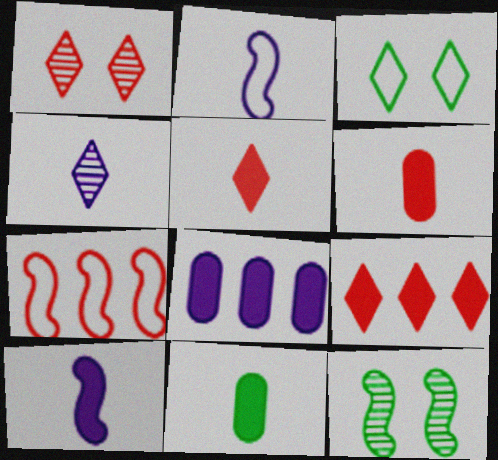[[1, 6, 7], 
[3, 4, 9], 
[5, 10, 11], 
[7, 10, 12]]